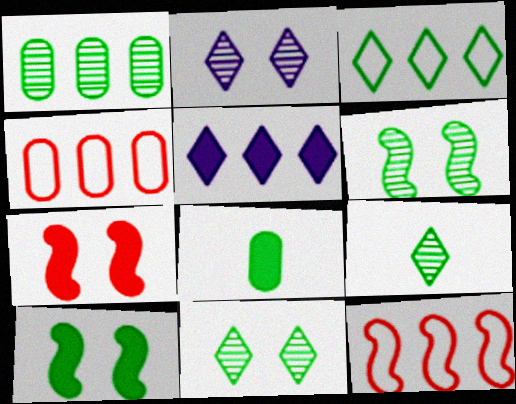[[1, 5, 12], 
[1, 6, 9], 
[2, 8, 12], 
[3, 6, 8], 
[5, 7, 8]]